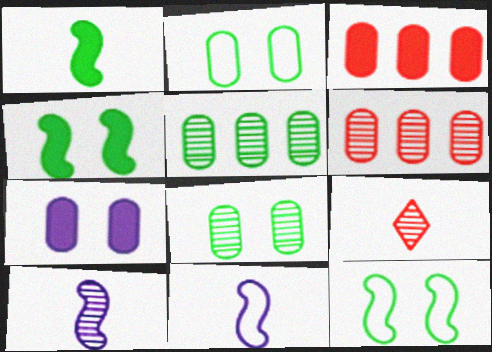[]